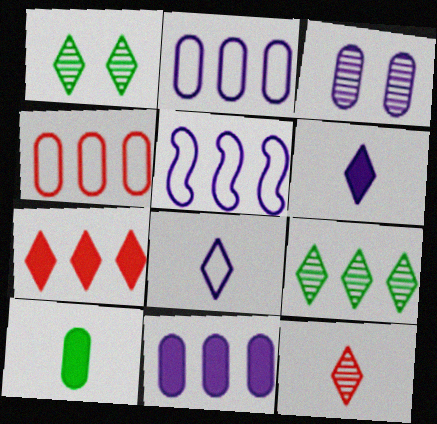[[1, 7, 8], 
[3, 4, 10], 
[3, 5, 6]]